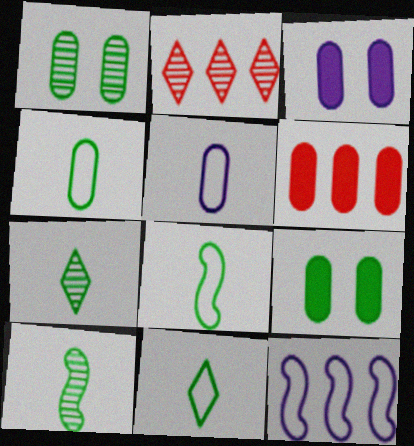[[1, 5, 6], 
[2, 3, 8], 
[4, 8, 11]]